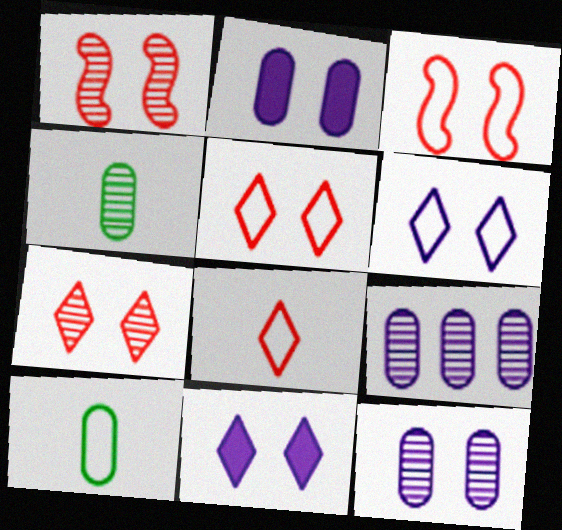[]